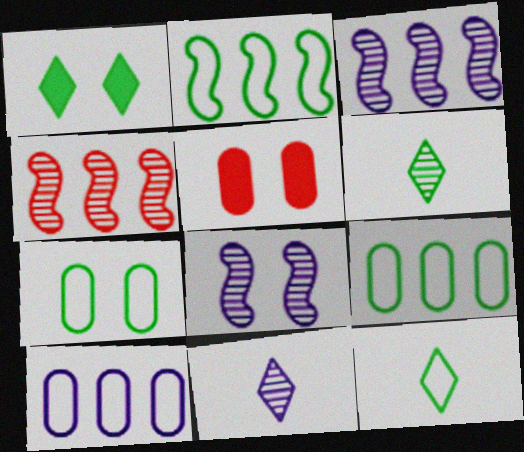[[2, 5, 11], 
[2, 7, 12], 
[3, 5, 12]]